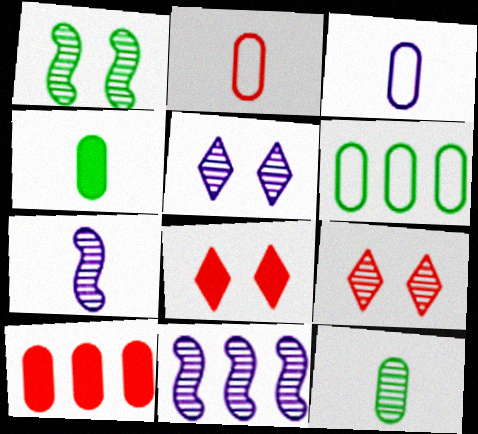[[6, 7, 8], 
[9, 11, 12]]